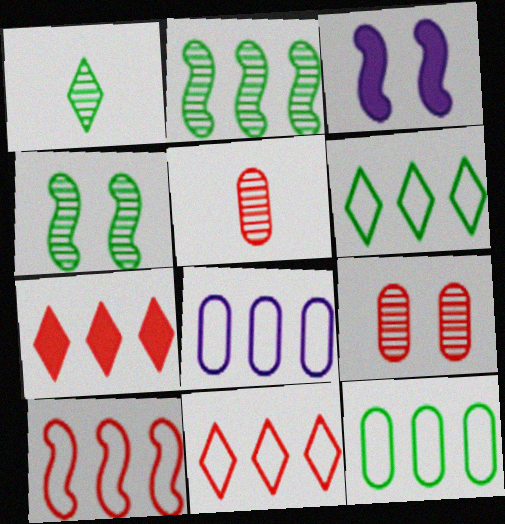[[2, 7, 8], 
[3, 5, 6], 
[6, 8, 10]]